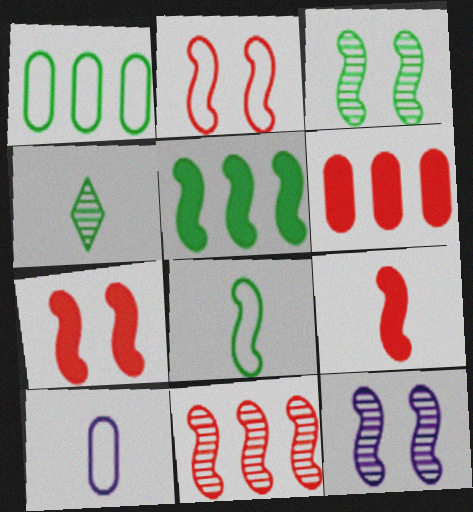[[2, 9, 11], 
[3, 5, 8], 
[4, 9, 10]]